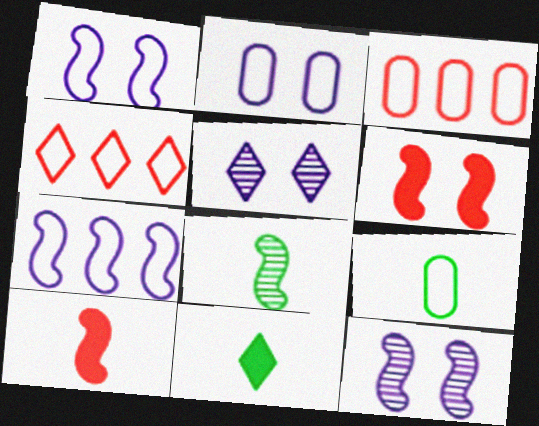[[1, 4, 9], 
[2, 3, 9], 
[3, 11, 12], 
[4, 5, 11], 
[6, 7, 8], 
[8, 9, 11]]